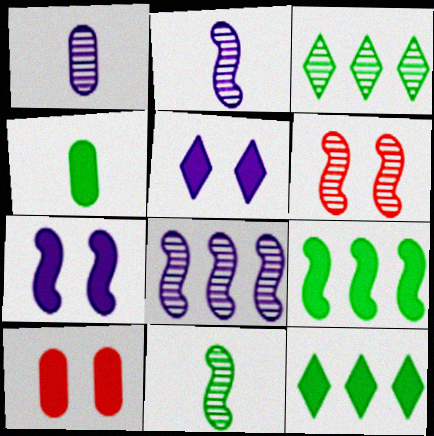[[1, 3, 6], 
[6, 8, 11]]